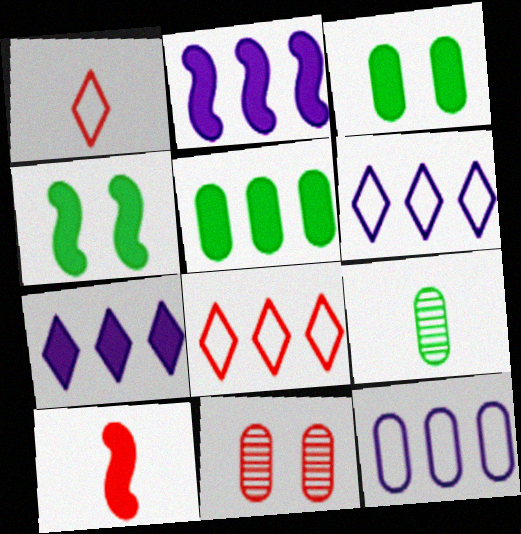[[2, 4, 10], 
[3, 7, 10], 
[8, 10, 11]]